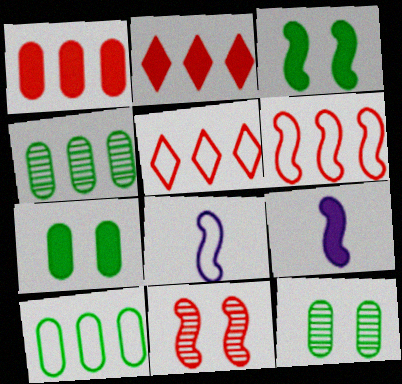[[2, 7, 9], 
[2, 8, 12], 
[5, 9, 12]]